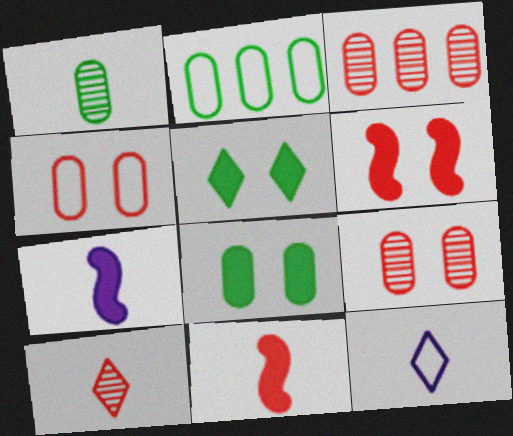[[1, 2, 8], 
[1, 11, 12]]